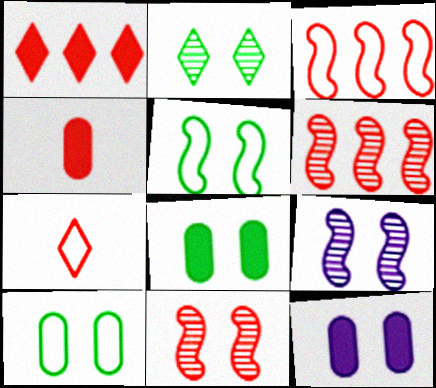[[2, 5, 8]]